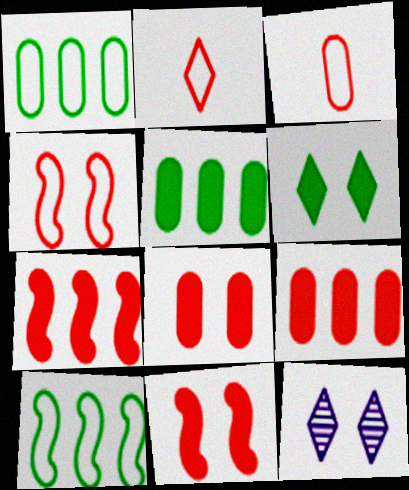[]